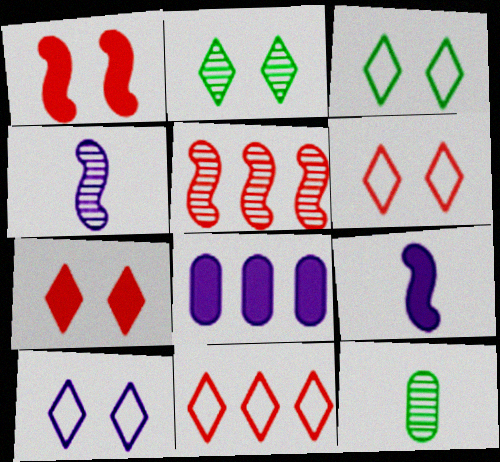[[2, 7, 10], 
[3, 6, 10], 
[4, 8, 10]]